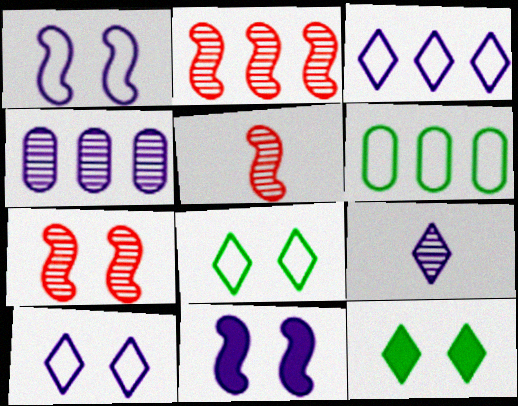[[2, 5, 7]]